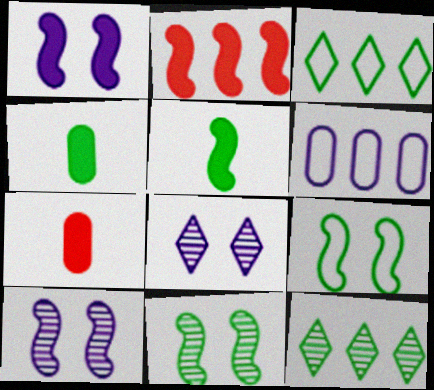[[1, 2, 5], 
[2, 6, 12], 
[3, 4, 11], 
[3, 7, 10], 
[4, 9, 12]]